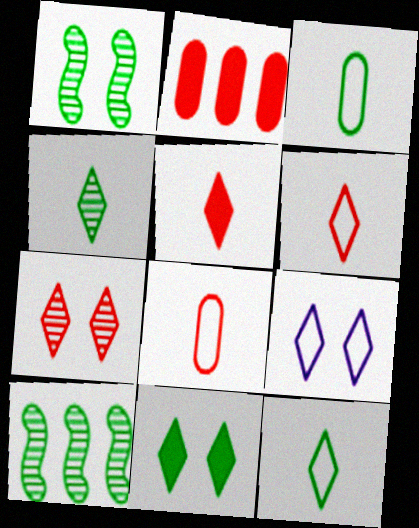[[3, 10, 11], 
[7, 9, 11]]